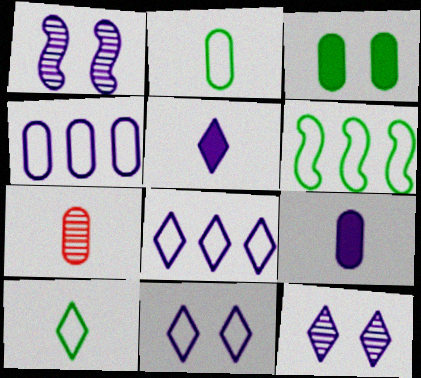[[1, 4, 5], 
[1, 8, 9], 
[2, 7, 9], 
[3, 4, 7], 
[5, 8, 12]]